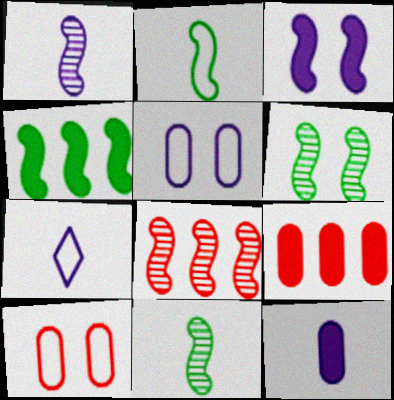[[1, 6, 8], 
[1, 7, 12], 
[2, 3, 8], 
[2, 4, 6], 
[6, 7, 9]]